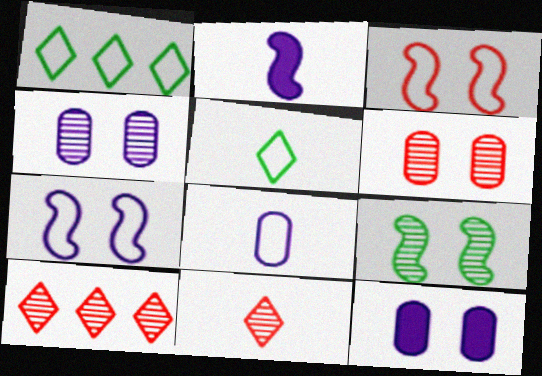[[1, 2, 6], 
[1, 3, 8]]